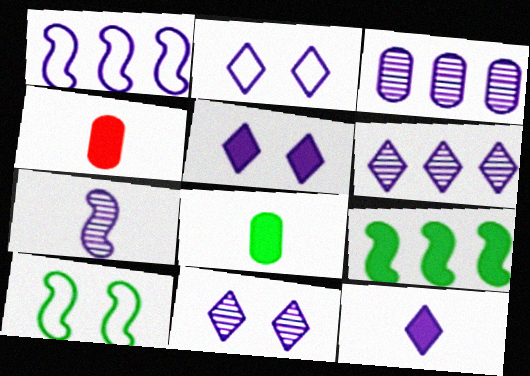[[2, 5, 11], 
[2, 6, 12], 
[3, 7, 11], 
[4, 5, 9], 
[4, 6, 10]]